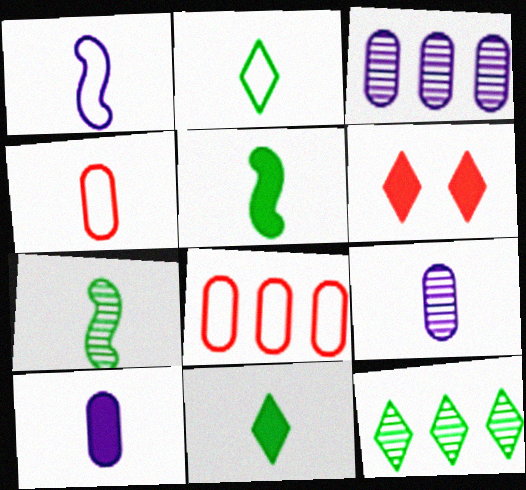[[1, 2, 4]]